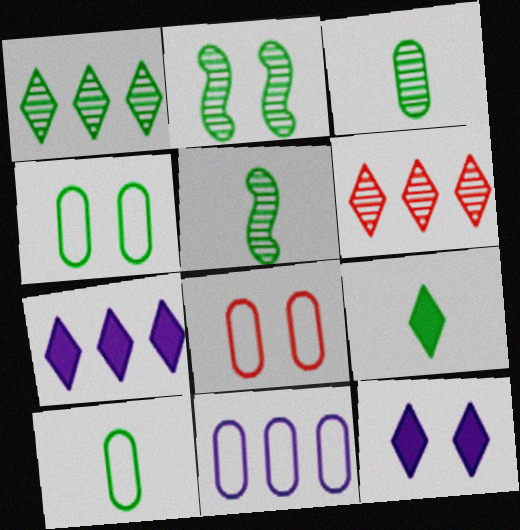[[1, 2, 3], 
[2, 8, 12], 
[5, 7, 8], 
[5, 9, 10], 
[8, 10, 11]]